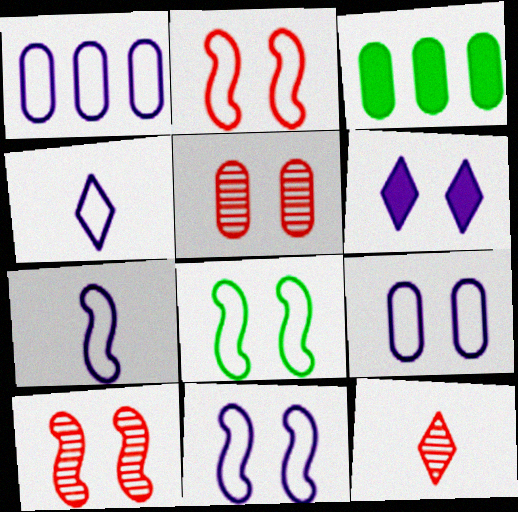[[1, 4, 11], 
[2, 8, 11], 
[3, 4, 10], 
[3, 11, 12], 
[5, 6, 8]]